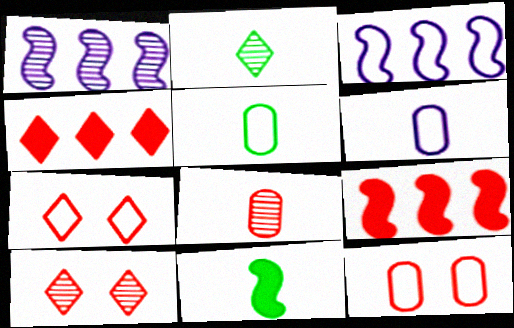[[2, 5, 11], 
[3, 5, 7], 
[7, 8, 9]]